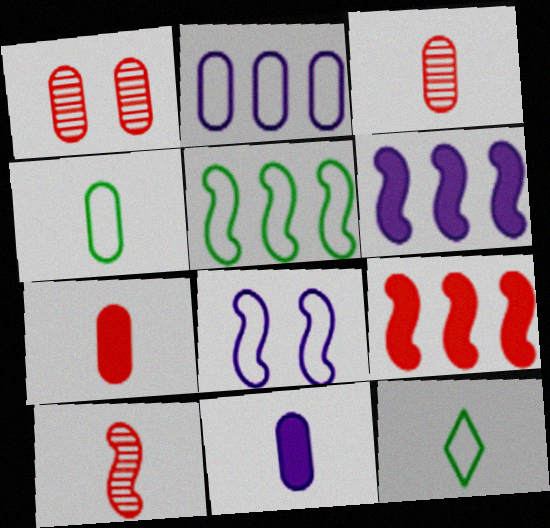[[1, 6, 12], 
[3, 4, 11], 
[10, 11, 12]]